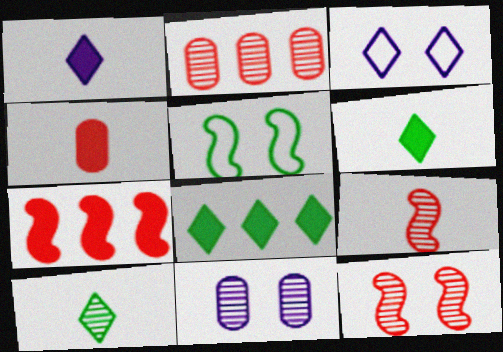[[1, 2, 5]]